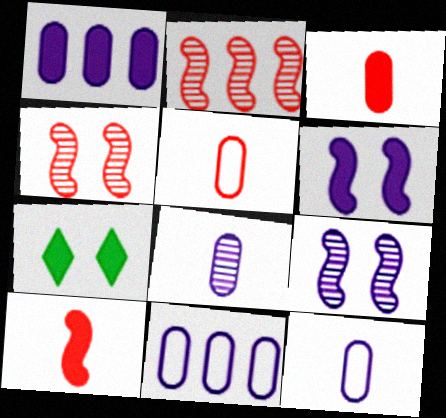[[1, 7, 10], 
[2, 7, 12]]